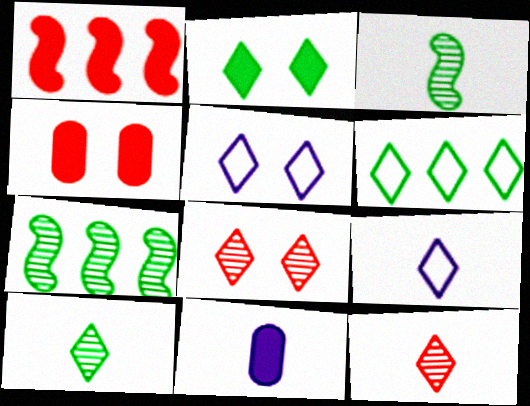[[1, 2, 11], 
[2, 5, 8], 
[2, 6, 10], 
[4, 7, 9]]